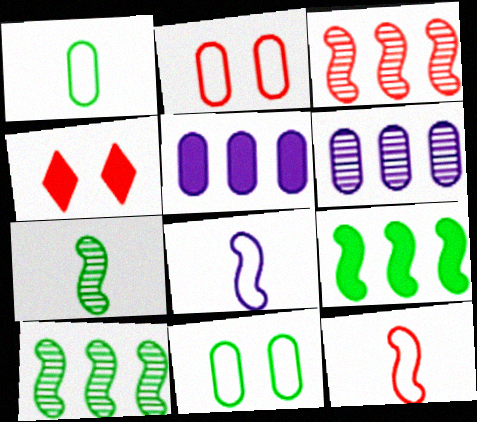[]